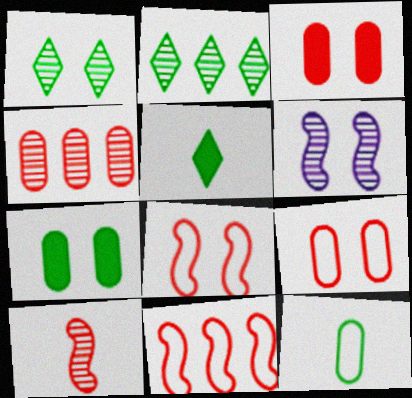[]